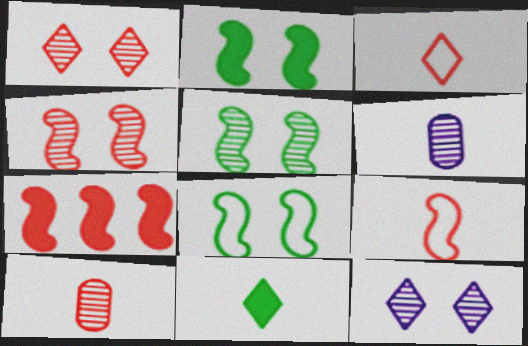[[2, 5, 8], 
[4, 7, 9], 
[6, 9, 11]]